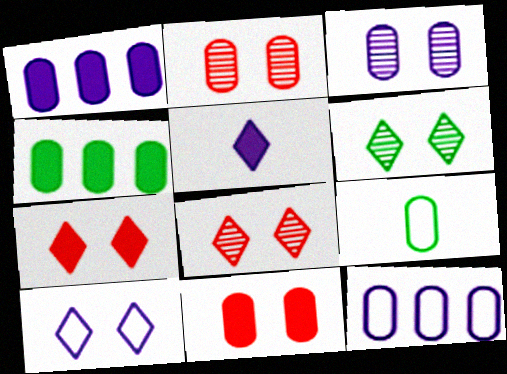[[1, 2, 9], 
[6, 7, 10]]